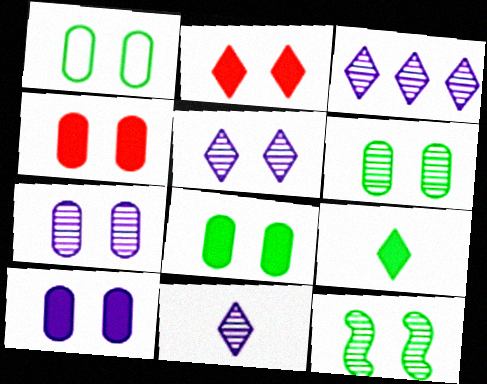[[1, 4, 7], 
[1, 6, 8], 
[3, 5, 11], 
[4, 8, 10]]